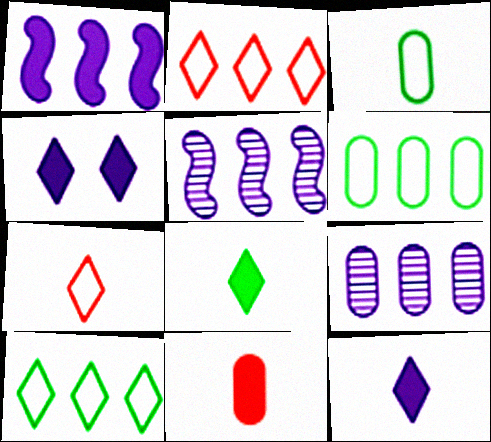[]